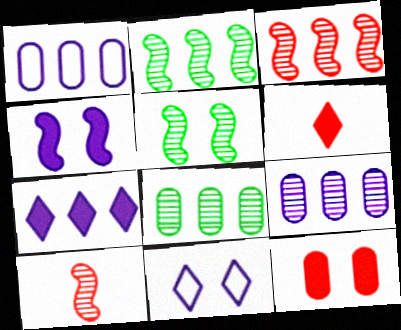[[1, 5, 6], 
[5, 11, 12]]